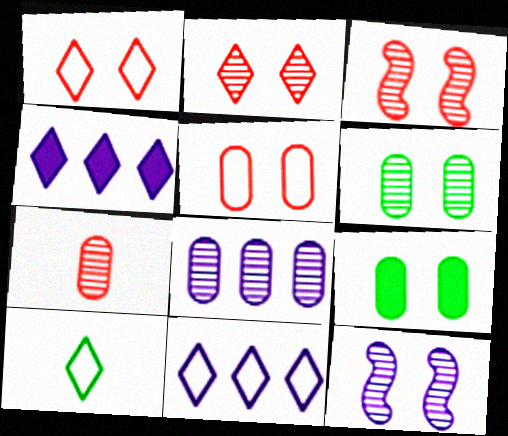[[1, 9, 12], 
[1, 10, 11], 
[2, 4, 10], 
[2, 6, 12], 
[6, 7, 8]]